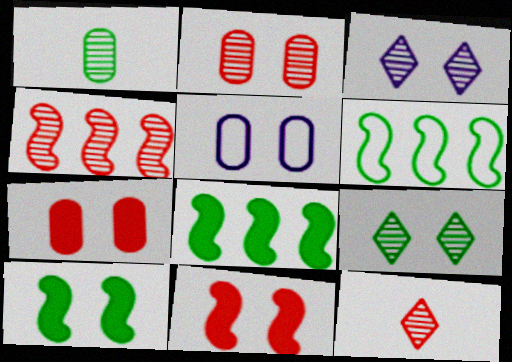[[1, 3, 4], 
[2, 4, 12], 
[5, 8, 12], 
[5, 9, 11]]